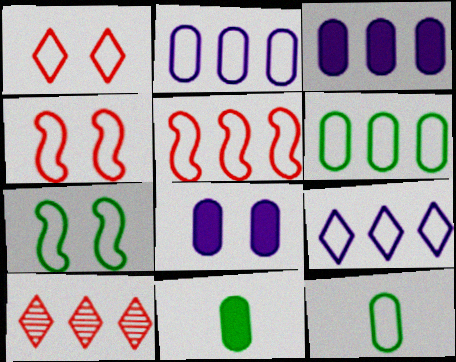[[4, 9, 12], 
[5, 6, 9]]